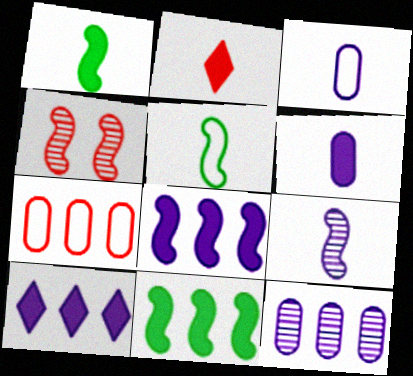[[1, 2, 6], 
[2, 4, 7], 
[4, 5, 8]]